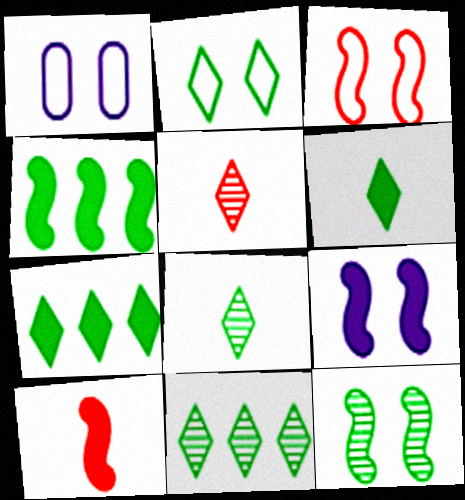[[1, 2, 3], 
[1, 4, 5], 
[1, 10, 11], 
[2, 6, 11], 
[2, 7, 8], 
[3, 9, 12], 
[4, 9, 10]]